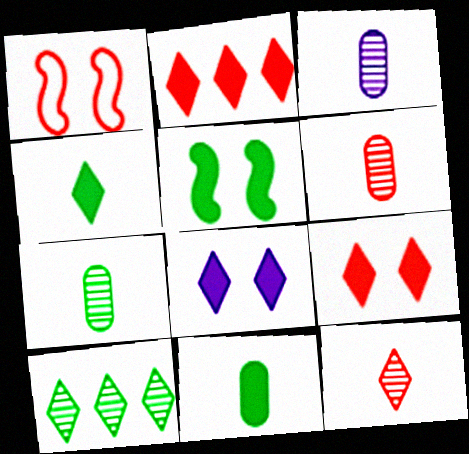[[1, 2, 6], 
[2, 4, 8], 
[3, 6, 7]]